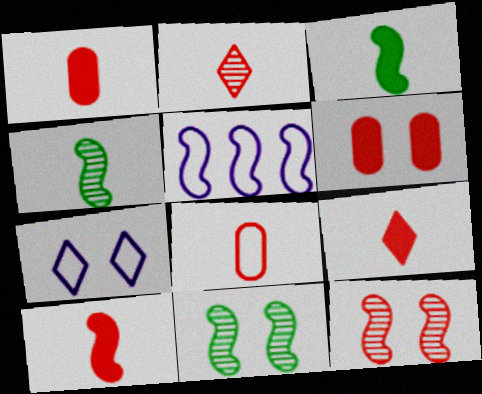[[1, 9, 10], 
[2, 8, 10], 
[3, 5, 12], 
[5, 10, 11], 
[6, 7, 11]]